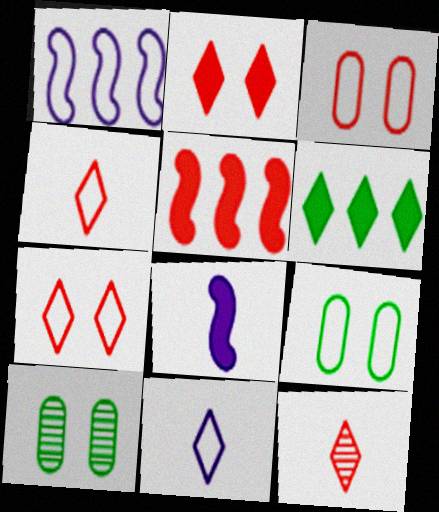[[1, 4, 9], 
[3, 5, 12], 
[5, 10, 11]]